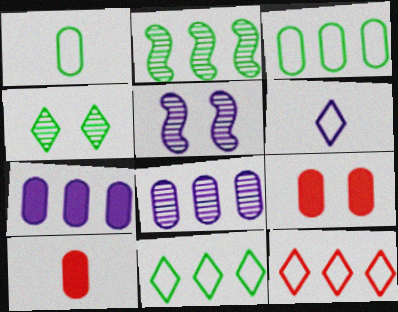[[1, 8, 9], 
[2, 6, 9], 
[2, 7, 12], 
[5, 6, 7], 
[5, 10, 11]]